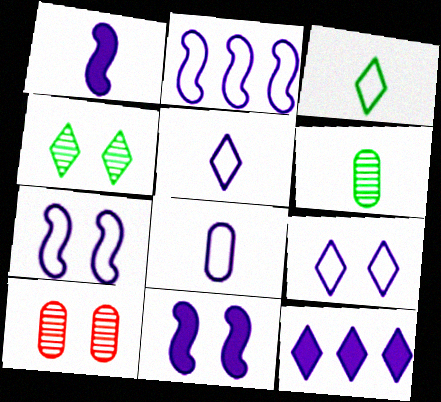[[2, 8, 9]]